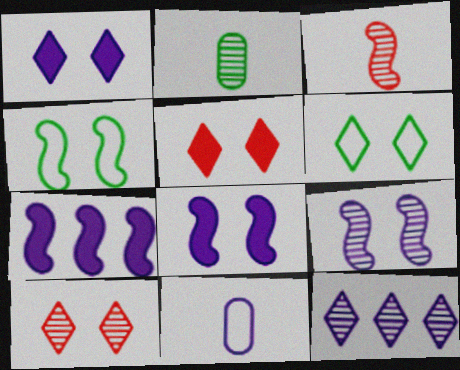[[1, 6, 10], 
[3, 4, 7], 
[8, 11, 12]]